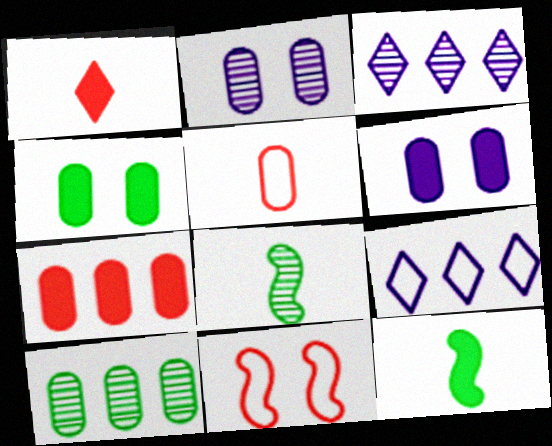[[5, 6, 10]]